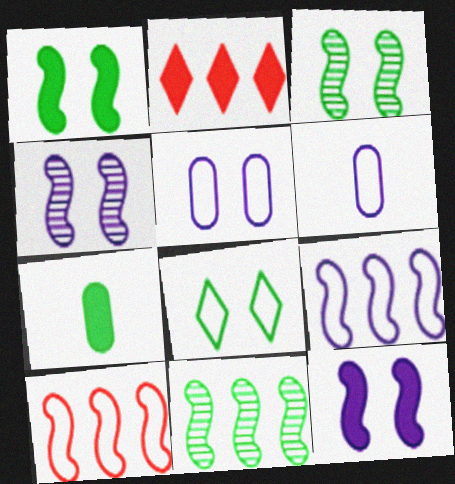[[2, 3, 6], 
[2, 7, 12], 
[6, 8, 10], 
[7, 8, 11]]